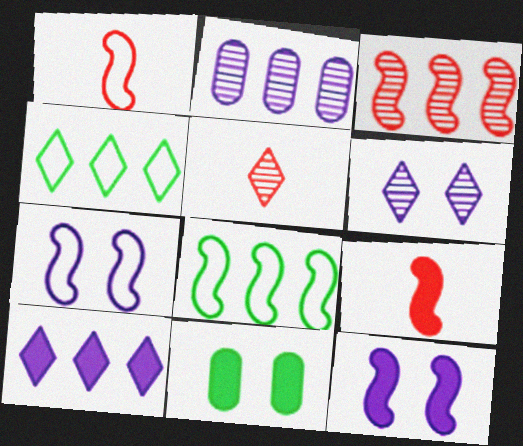[[1, 7, 8], 
[9, 10, 11]]